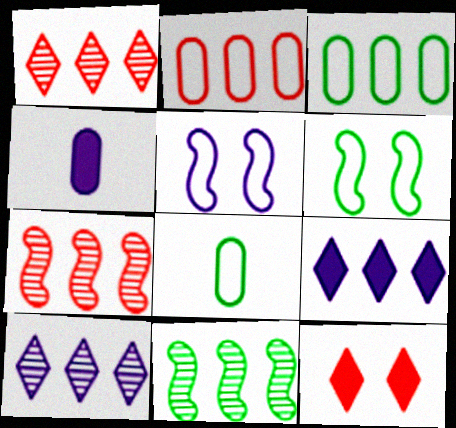[[1, 4, 6], 
[2, 9, 11], 
[3, 7, 9], 
[4, 5, 10]]